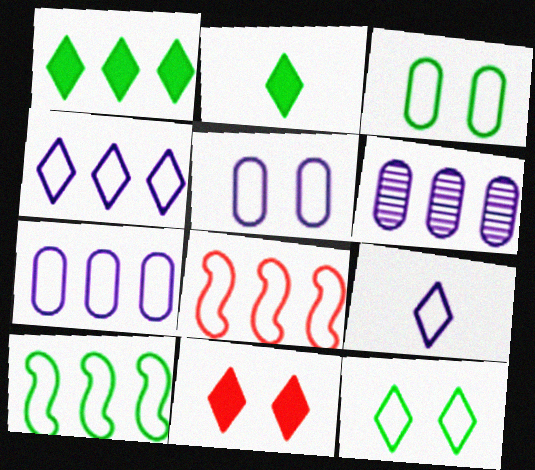[[1, 6, 8], 
[3, 8, 9]]